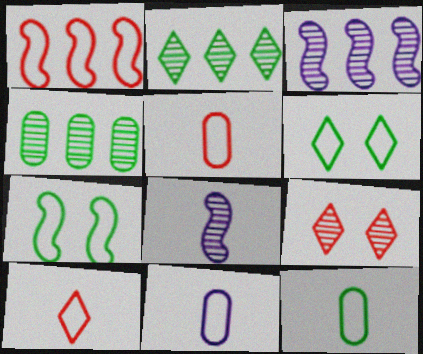[[1, 6, 11], 
[4, 8, 9], 
[5, 11, 12]]